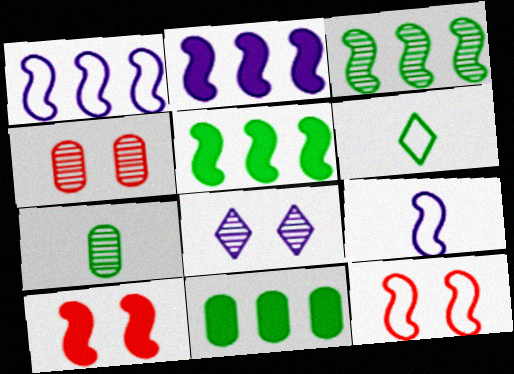[[2, 4, 6], 
[3, 9, 10]]